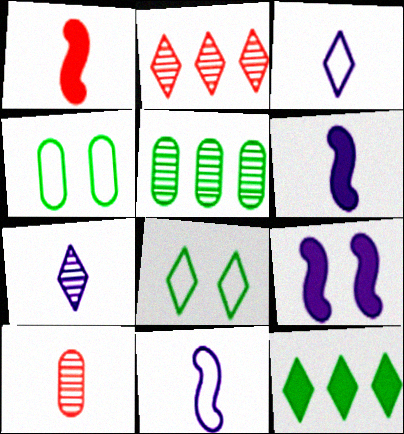[[2, 4, 6]]